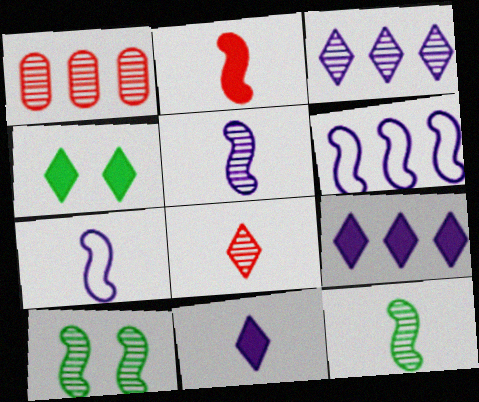[[1, 4, 7], 
[2, 6, 10], 
[2, 7, 12]]